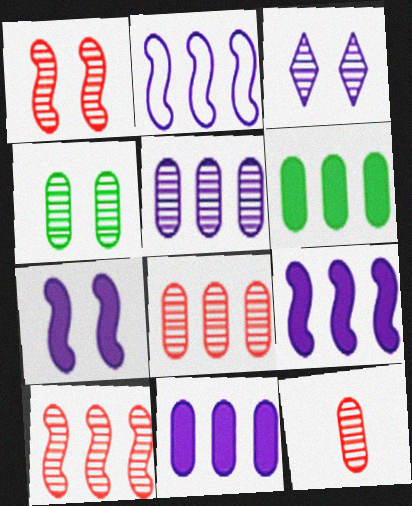[[1, 3, 4], 
[4, 5, 12]]